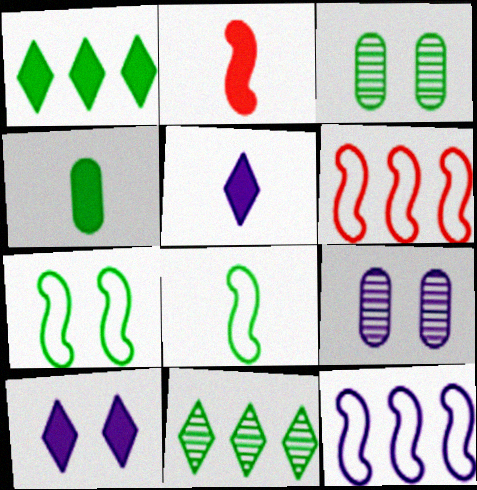[[1, 3, 8], 
[2, 4, 5], 
[3, 5, 6], 
[4, 7, 11], 
[5, 9, 12]]